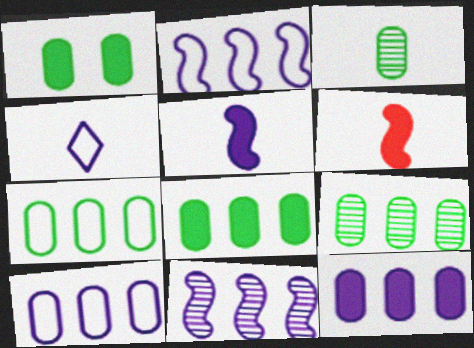[[1, 3, 7], 
[3, 4, 6], 
[7, 8, 9]]